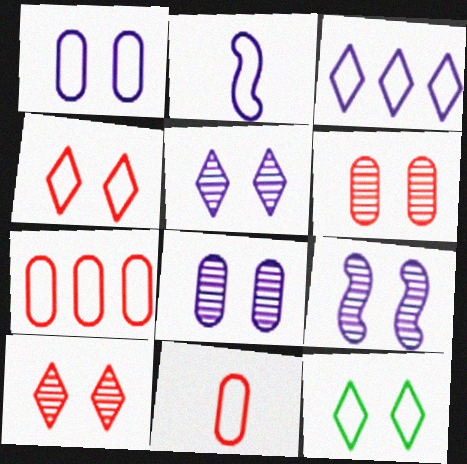[[1, 2, 3], 
[2, 7, 12], 
[5, 8, 9]]